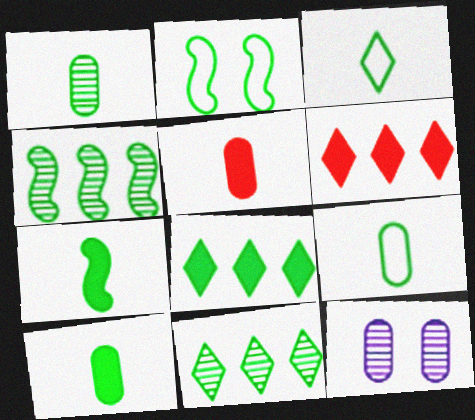[[1, 2, 8], 
[1, 3, 7], 
[1, 9, 10], 
[2, 4, 7], 
[2, 10, 11]]